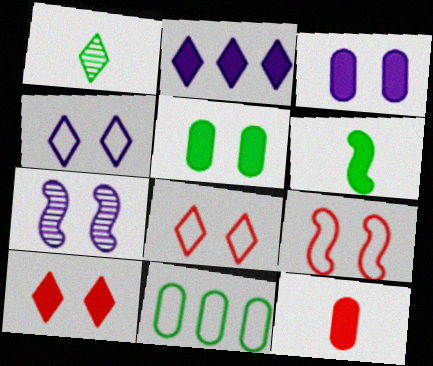[[1, 2, 8], 
[3, 4, 7], 
[5, 7, 8]]